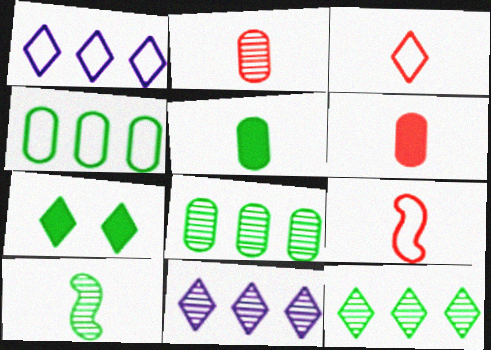[[3, 7, 11], 
[4, 7, 10]]